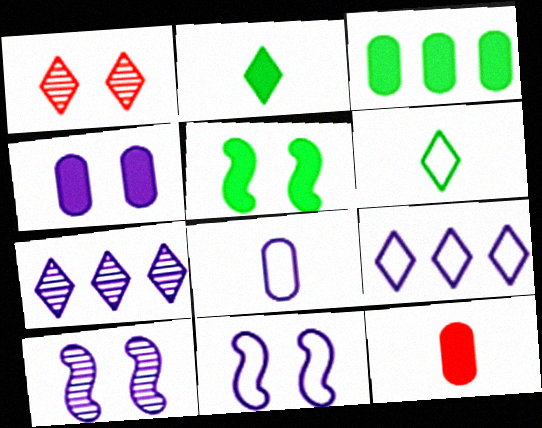[[1, 2, 9], 
[2, 3, 5], 
[3, 4, 12], 
[8, 9, 11]]